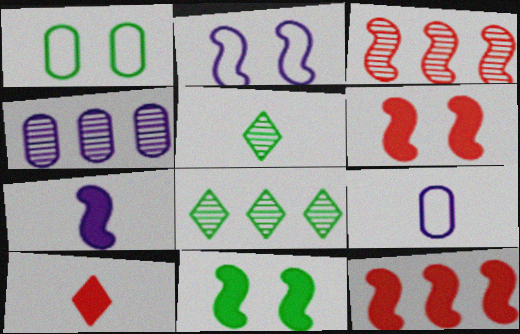[[3, 4, 8], 
[6, 8, 9], 
[7, 11, 12]]